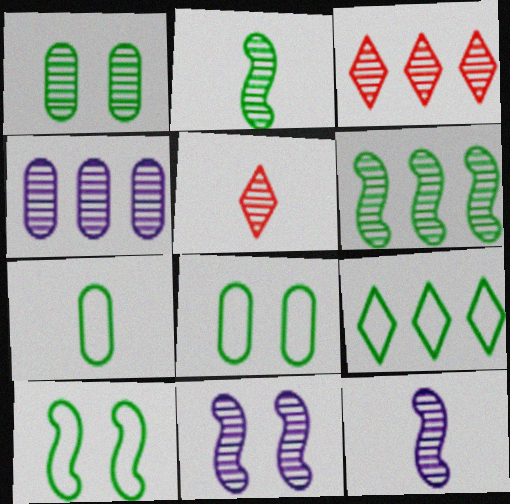[[1, 3, 12], 
[3, 4, 6], 
[7, 9, 10]]